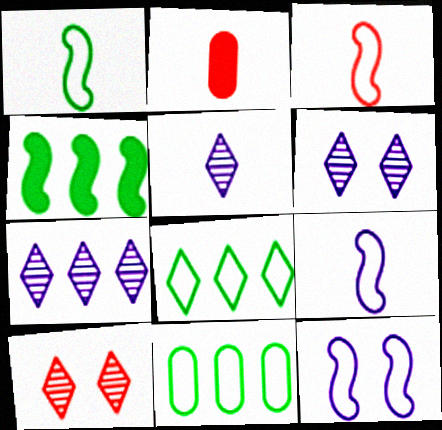[[1, 2, 5], 
[1, 3, 9], 
[5, 6, 7]]